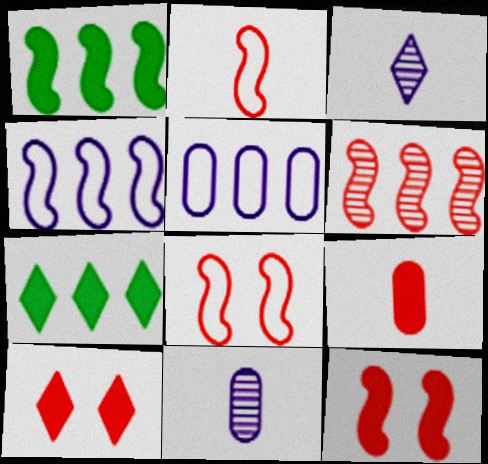[[1, 4, 6], 
[2, 6, 12], 
[5, 6, 7], 
[7, 8, 11]]